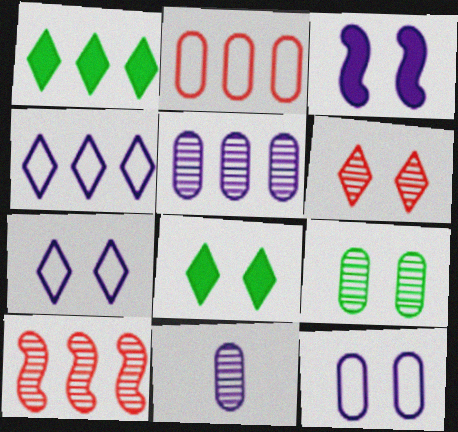[[3, 4, 11], 
[6, 7, 8]]